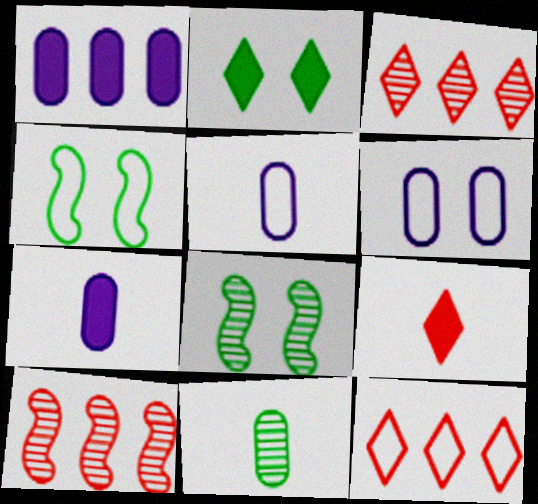[[2, 5, 10], 
[3, 4, 7], 
[4, 5, 12], 
[7, 8, 12]]